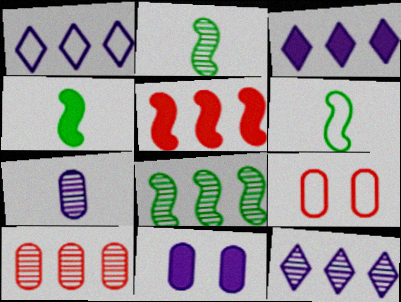[[1, 3, 12], 
[1, 6, 9], 
[2, 3, 9], 
[2, 4, 6], 
[4, 9, 12], 
[8, 10, 12]]